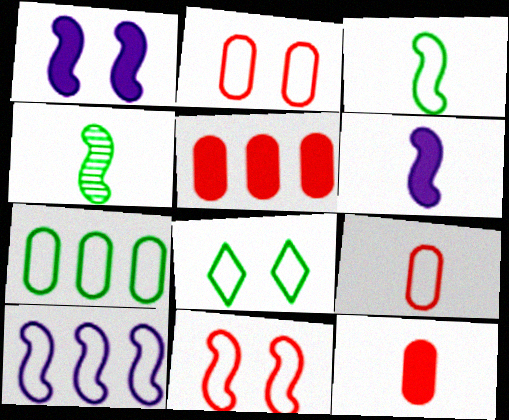[[3, 7, 8], 
[3, 10, 11], 
[8, 9, 10]]